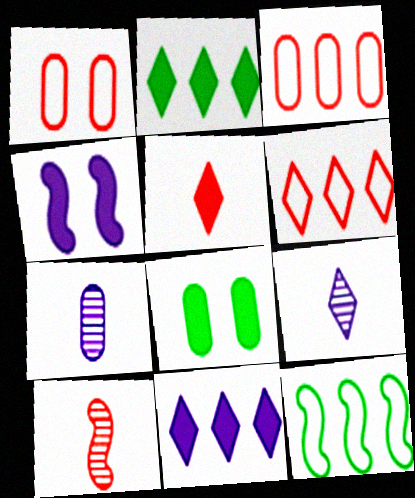[[3, 7, 8], 
[4, 10, 12]]